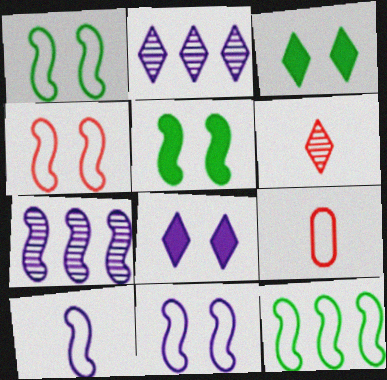[[1, 4, 11], 
[2, 5, 9], 
[3, 7, 9], 
[4, 10, 12]]